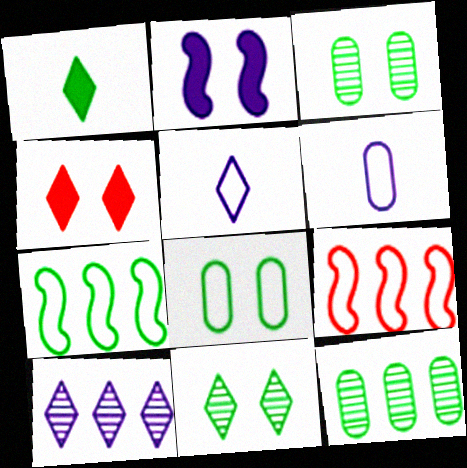[[1, 3, 7], 
[2, 6, 10], 
[5, 8, 9]]